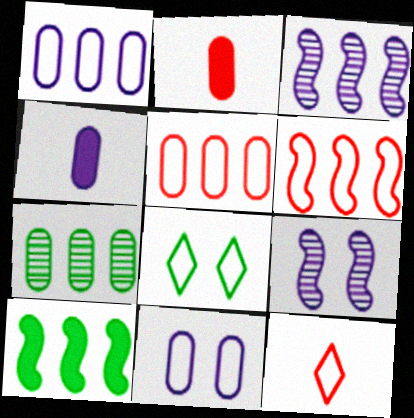[[2, 3, 8], 
[2, 7, 11], 
[3, 6, 10]]